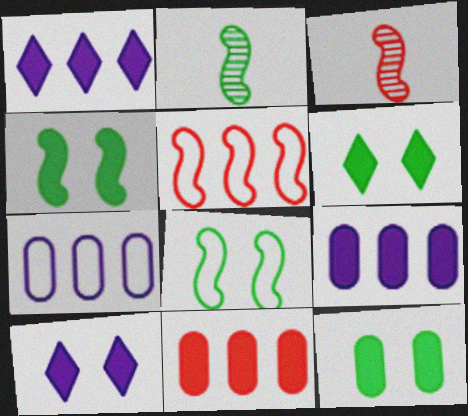[[3, 6, 7], 
[4, 6, 12]]